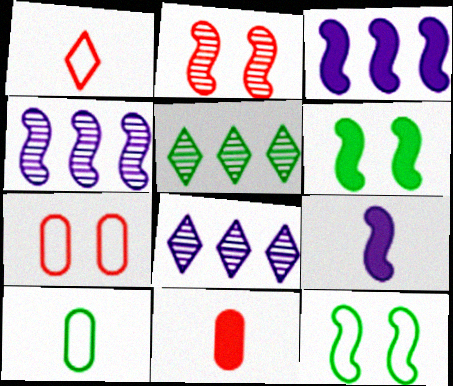[[5, 6, 10], 
[5, 7, 9], 
[8, 11, 12]]